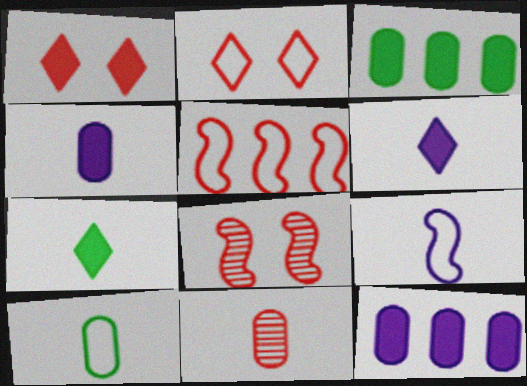[[1, 5, 11], 
[4, 10, 11], 
[7, 9, 11]]